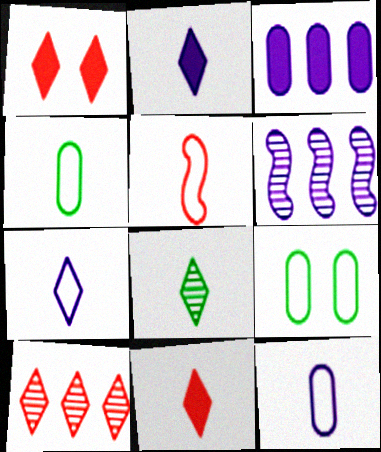[[1, 4, 6], 
[4, 5, 7], 
[6, 9, 11], 
[7, 8, 11]]